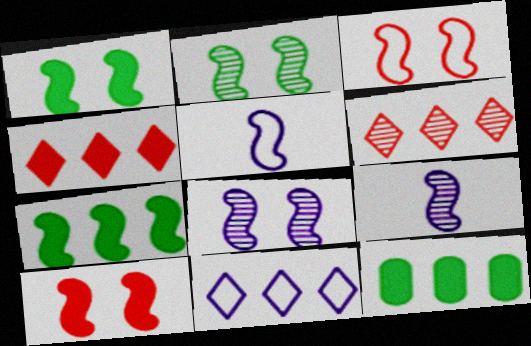[[1, 3, 8], 
[3, 7, 9]]